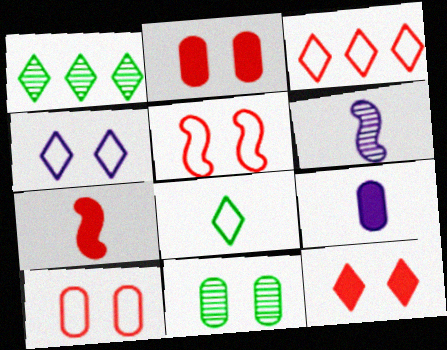[[1, 5, 9], 
[3, 4, 8]]